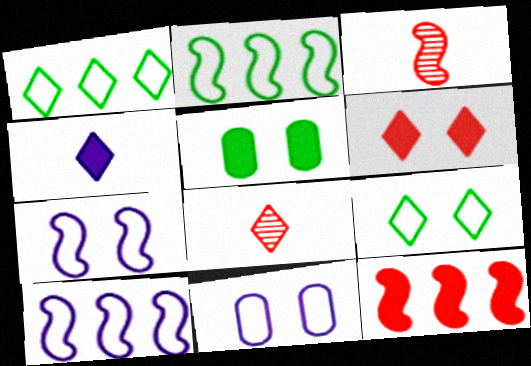[[4, 5, 12], 
[5, 8, 10]]